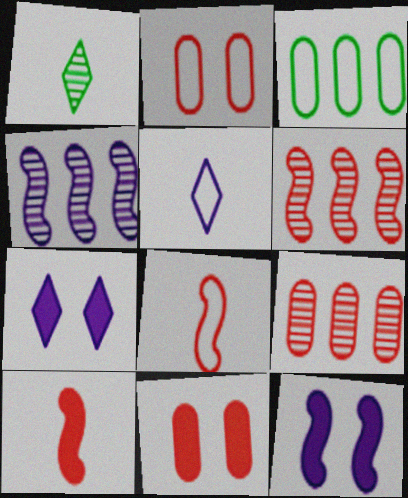[]